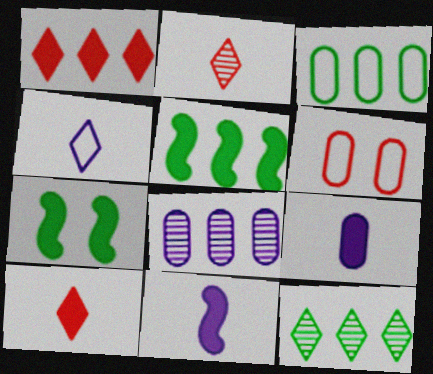[[1, 7, 9], 
[3, 5, 12], 
[6, 11, 12]]